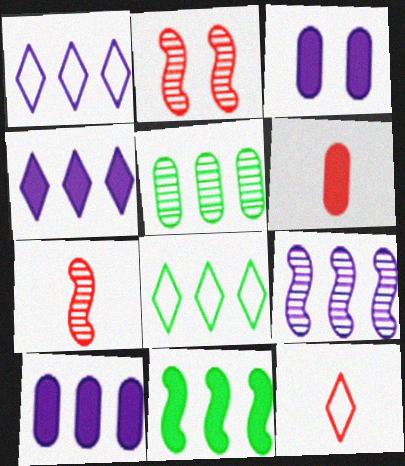[[1, 9, 10], 
[3, 7, 8], 
[5, 8, 11], 
[6, 7, 12]]